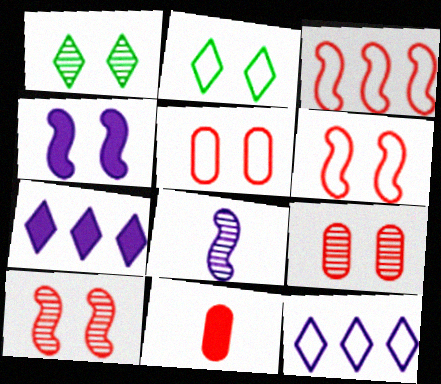[[1, 4, 5], 
[2, 4, 9]]